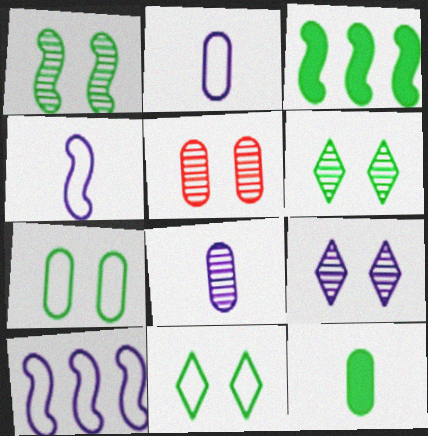[[1, 5, 9]]